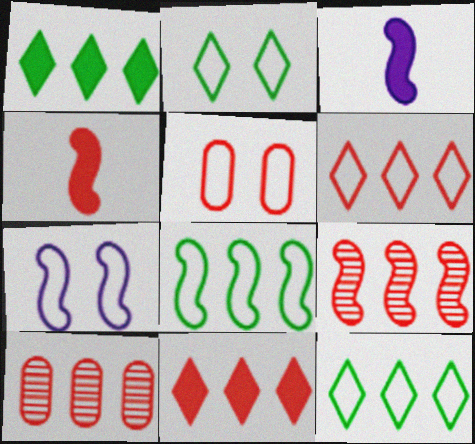[[2, 3, 10], 
[2, 5, 7]]